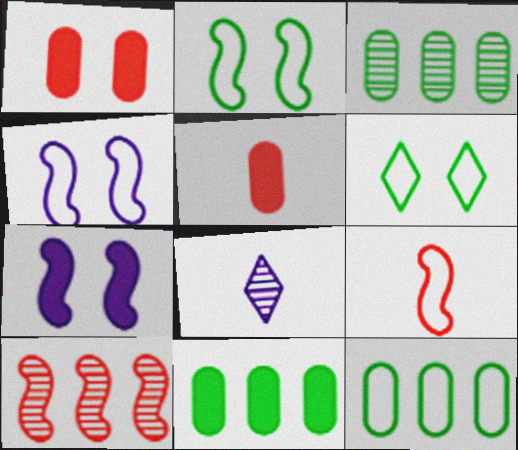[[3, 11, 12]]